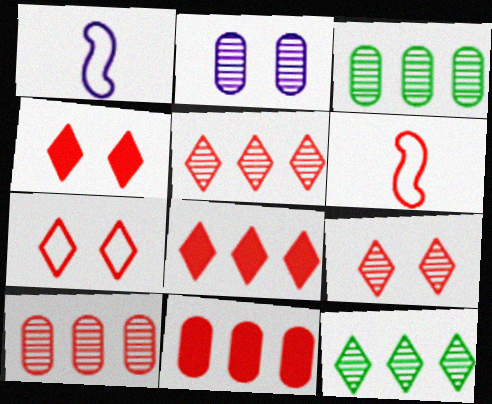[[1, 3, 4], 
[4, 6, 10], 
[4, 7, 9], 
[6, 9, 11]]